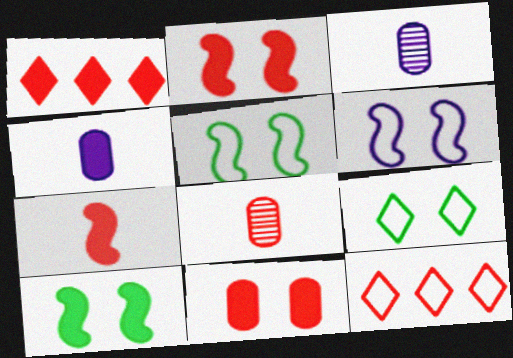[[1, 3, 5], 
[1, 4, 10], 
[1, 7, 11], 
[2, 8, 12], 
[3, 10, 12]]